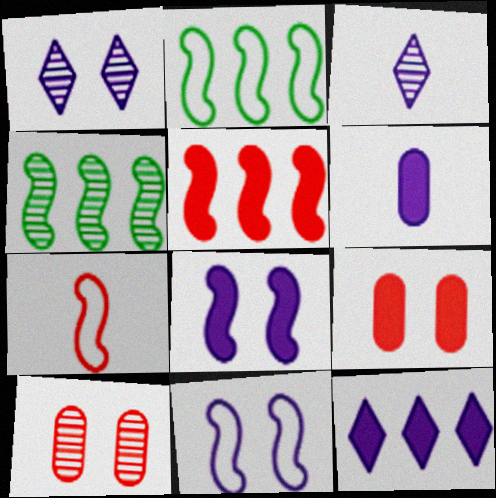[[2, 3, 9], 
[2, 7, 11], 
[3, 4, 10], 
[4, 7, 8], 
[6, 8, 12]]